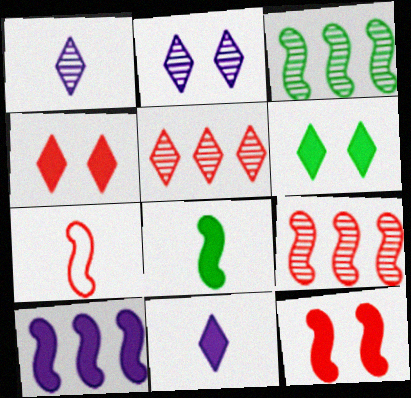[[7, 9, 12], 
[8, 10, 12]]